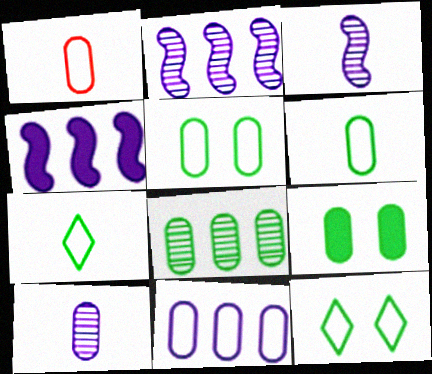[[1, 5, 11], 
[6, 8, 9]]